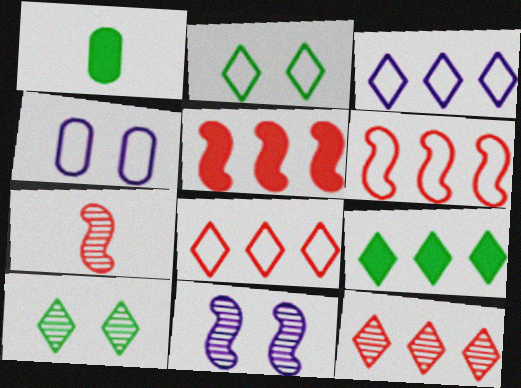[[1, 8, 11], 
[3, 9, 12], 
[4, 7, 9]]